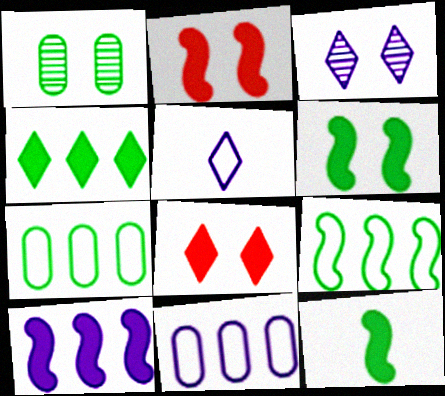[[2, 10, 12]]